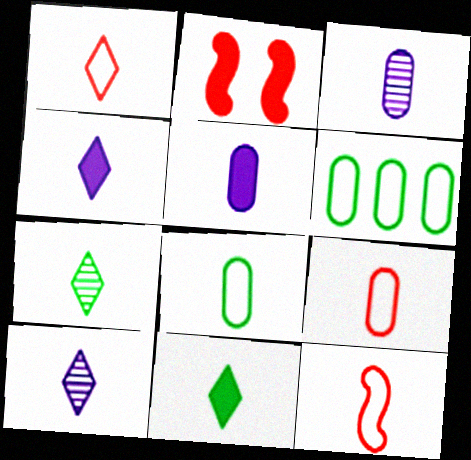[[1, 4, 7], 
[1, 9, 12], 
[1, 10, 11], 
[2, 6, 10], 
[3, 11, 12], 
[5, 7, 12]]